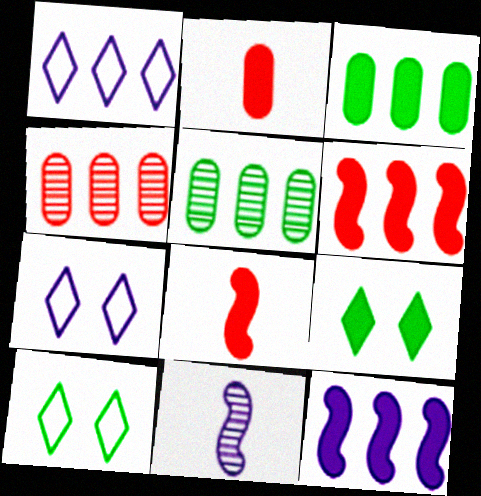[[1, 5, 6], 
[2, 9, 12], 
[5, 7, 8]]